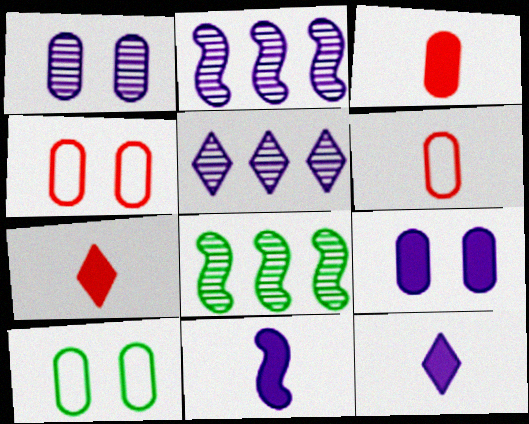[[2, 7, 10], 
[4, 8, 12]]